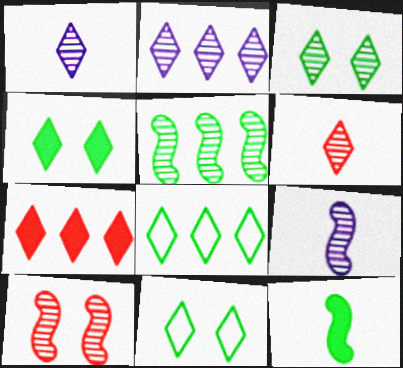[[1, 7, 11], 
[2, 3, 6], 
[2, 7, 8], 
[3, 4, 11], 
[5, 9, 10]]